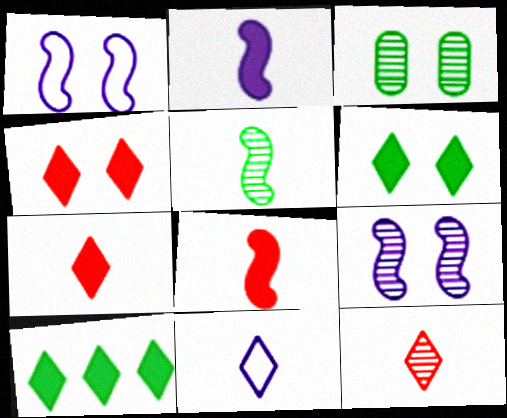[[1, 3, 4]]